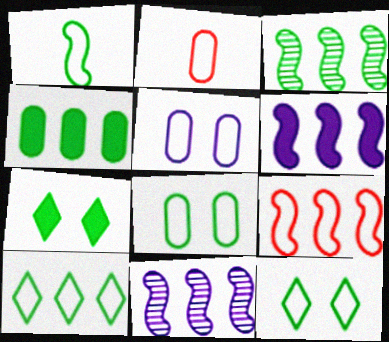[[1, 8, 10], 
[2, 7, 11], 
[3, 4, 10], 
[3, 6, 9]]